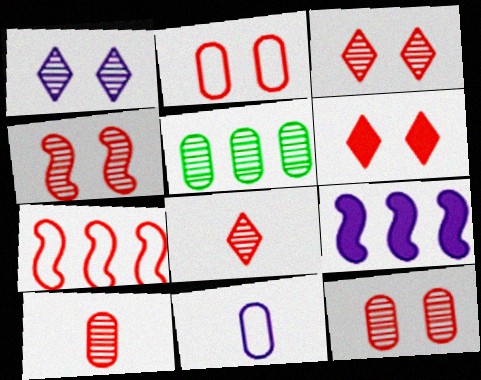[[1, 9, 11], 
[2, 4, 6], 
[3, 4, 12], 
[6, 7, 10]]